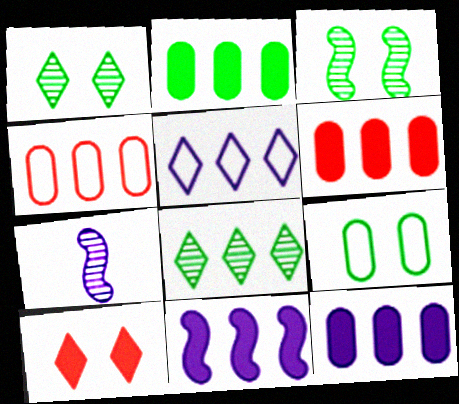[[2, 6, 12], 
[4, 8, 11]]